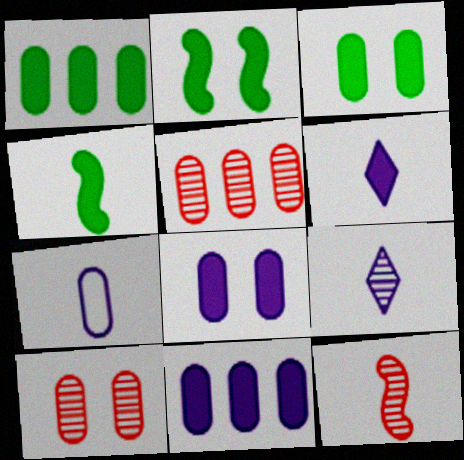[[1, 7, 10], 
[3, 5, 7]]